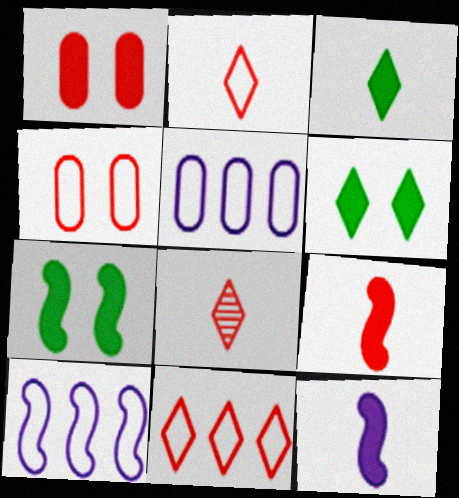[[5, 7, 8]]